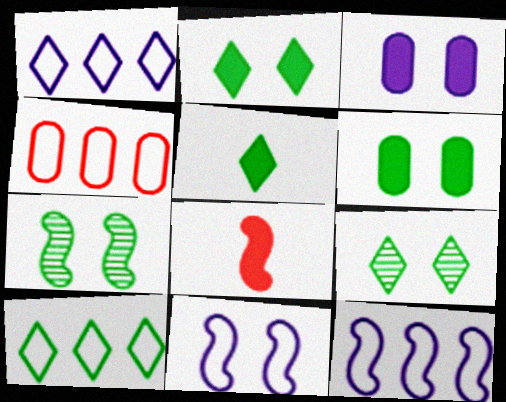[[4, 10, 12], 
[5, 9, 10], 
[7, 8, 12]]